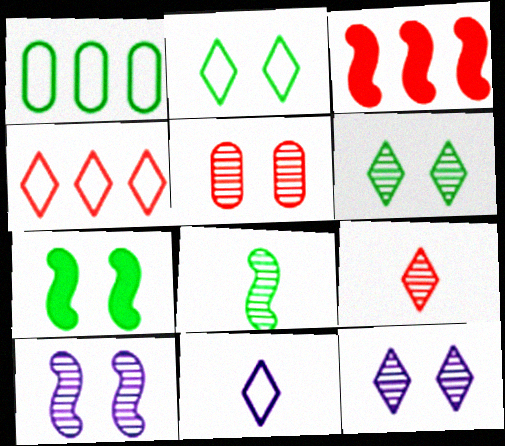[[2, 4, 11], 
[5, 6, 10]]